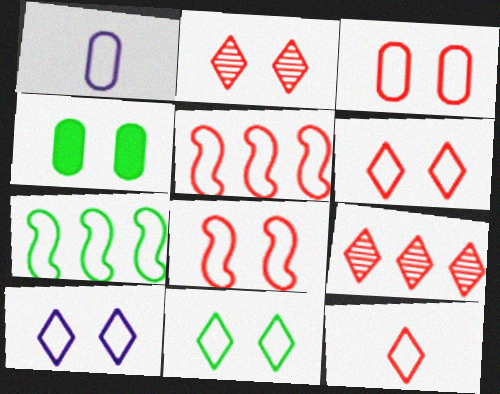[[1, 5, 11], 
[1, 6, 7], 
[3, 5, 12], 
[3, 6, 8], 
[6, 10, 11]]